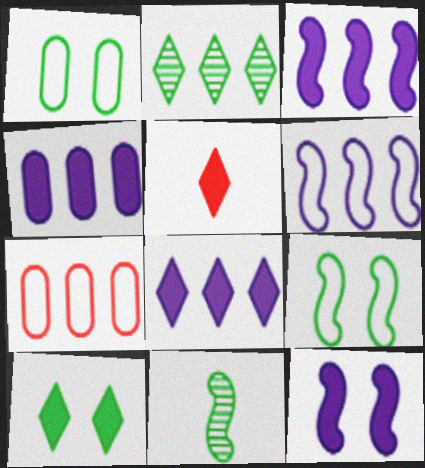[[2, 3, 7], 
[3, 4, 8], 
[5, 8, 10]]